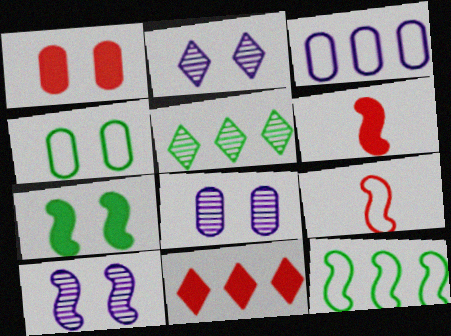[[1, 4, 8], 
[1, 6, 11], 
[2, 8, 10], 
[6, 10, 12]]